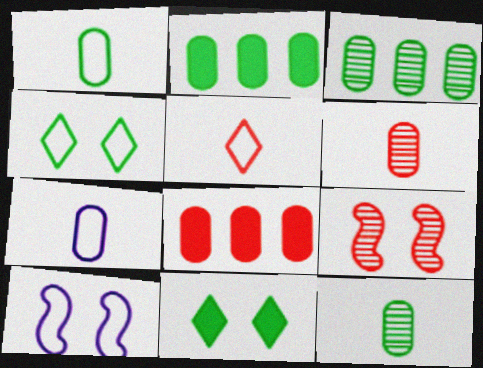[[5, 8, 9]]